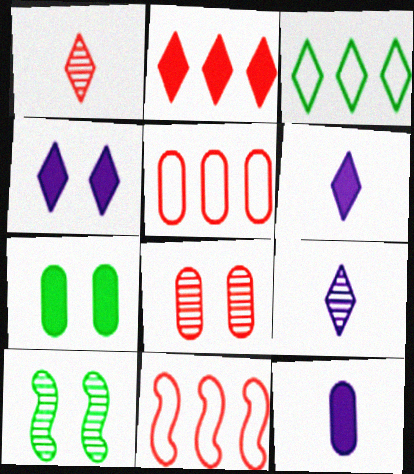[[1, 3, 4], 
[5, 6, 10], 
[7, 9, 11]]